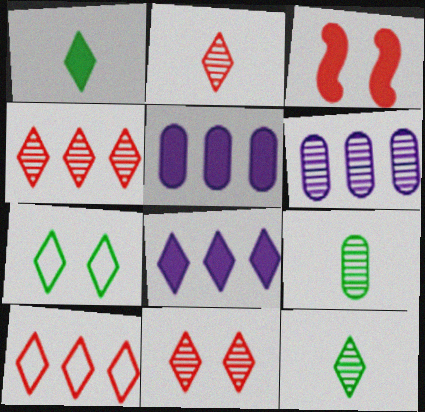[[1, 3, 5], 
[2, 4, 11], 
[2, 7, 8]]